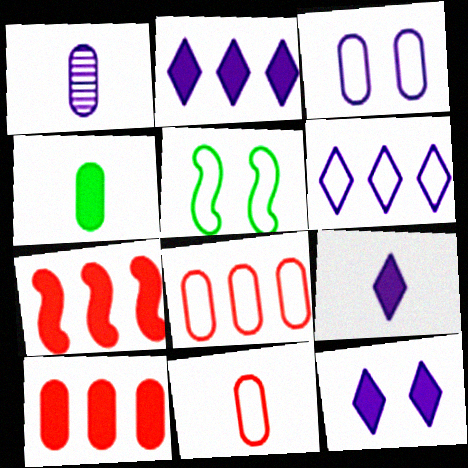[[1, 4, 11], 
[2, 9, 12], 
[4, 7, 12], 
[5, 6, 11]]